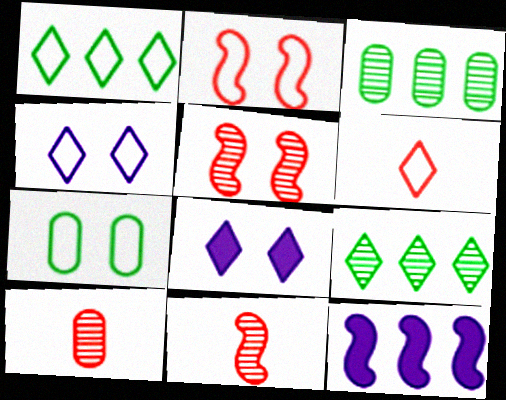[[1, 4, 6], 
[2, 4, 7], 
[5, 7, 8], 
[6, 8, 9]]